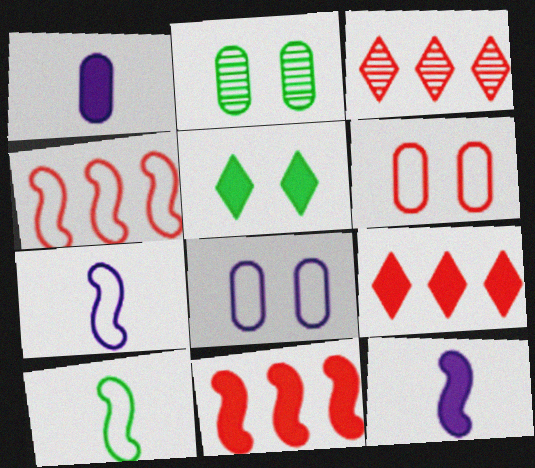[[1, 5, 11], 
[2, 7, 9]]